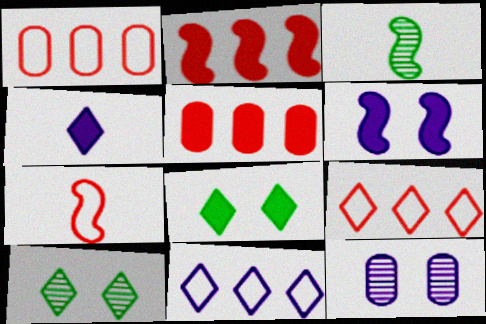[[4, 9, 10]]